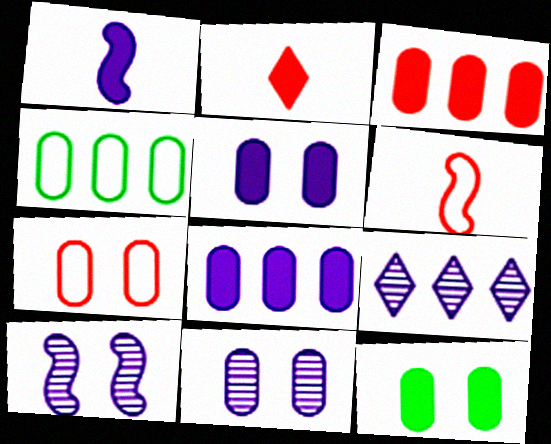[[2, 4, 10], 
[6, 9, 12], 
[7, 11, 12]]